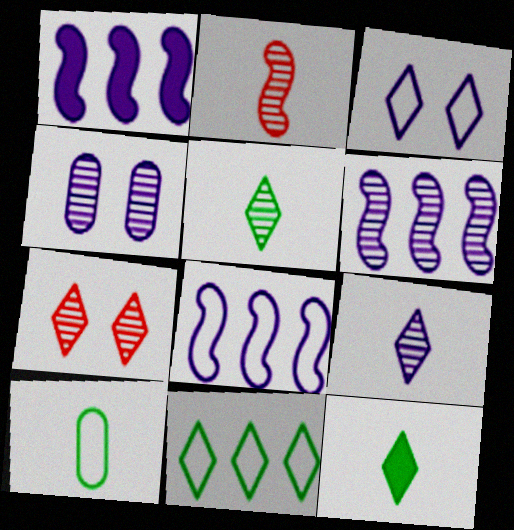[[1, 6, 8], 
[1, 7, 10], 
[4, 6, 9]]